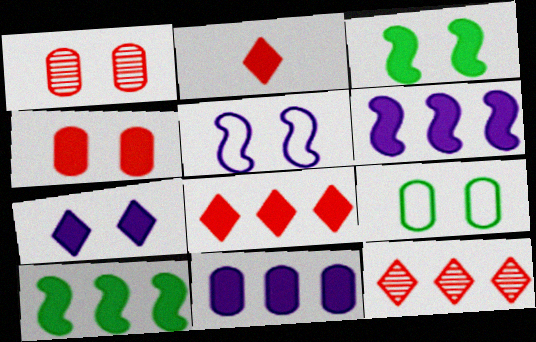[[2, 3, 11], 
[3, 4, 7], 
[8, 10, 11]]